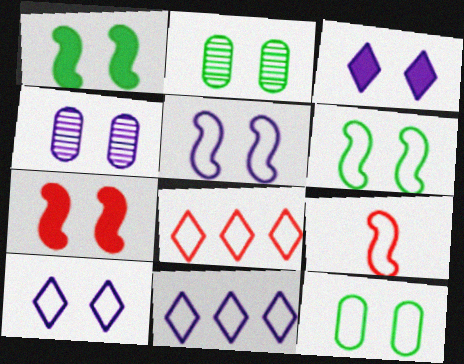[[2, 7, 10], 
[3, 4, 5], 
[9, 11, 12]]